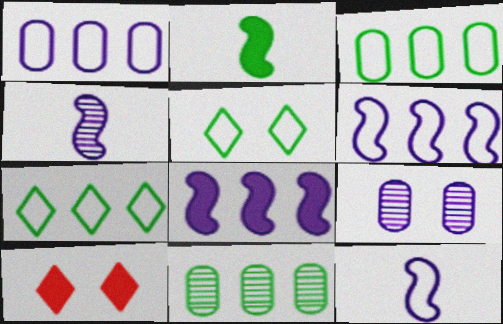[[2, 5, 11], 
[3, 4, 10], 
[10, 11, 12]]